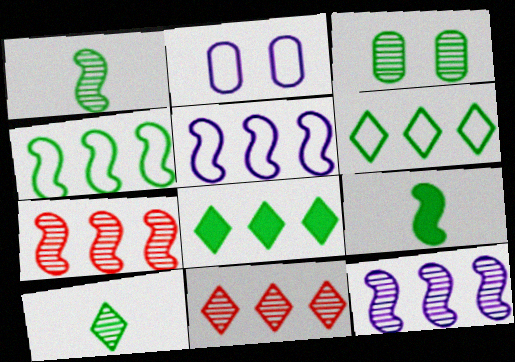[[2, 9, 11], 
[3, 6, 9]]